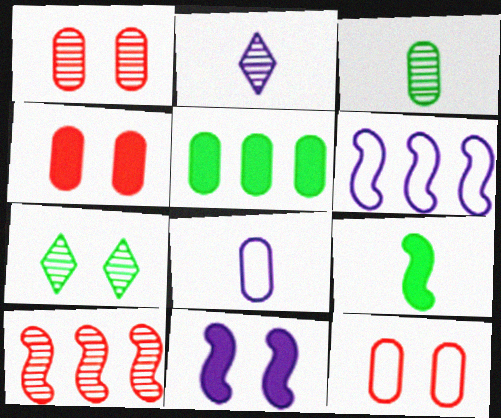[[1, 4, 12], 
[1, 5, 8], 
[7, 11, 12]]